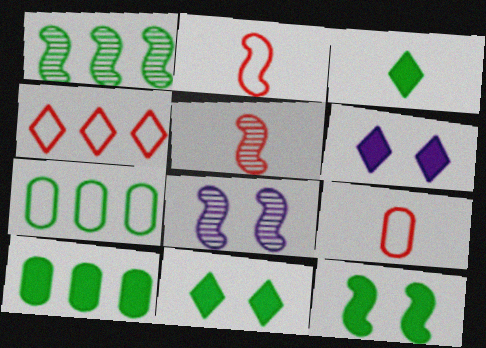[[1, 5, 8], 
[1, 6, 9], 
[3, 10, 12], 
[5, 6, 7]]